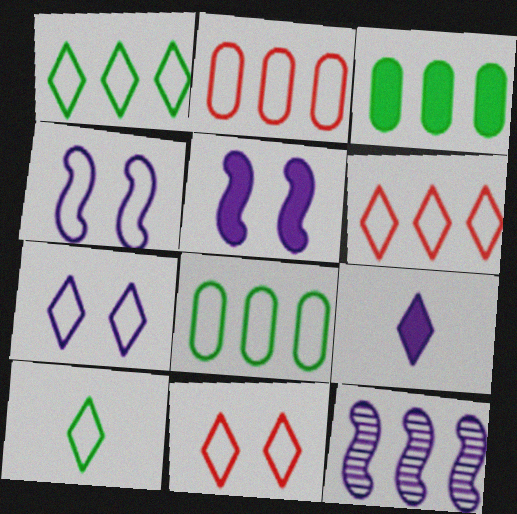[[2, 4, 10], 
[3, 6, 12], 
[6, 7, 10]]